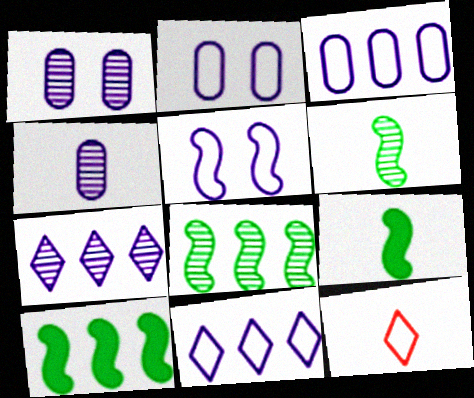[[1, 10, 12], 
[4, 9, 12]]